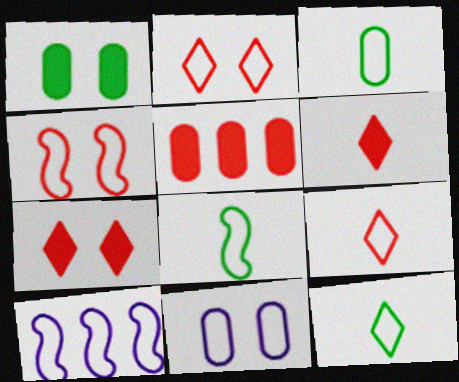[[2, 3, 10], 
[3, 8, 12], 
[4, 8, 10]]